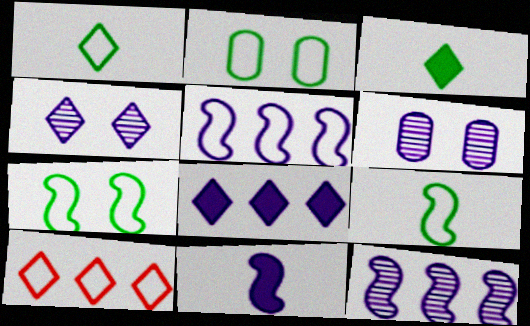[[3, 4, 10]]